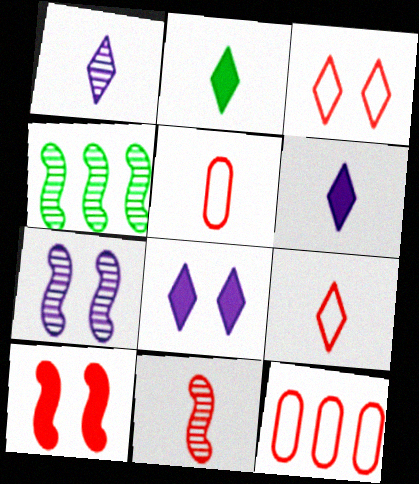[[1, 2, 9], 
[2, 7, 12], 
[4, 5, 8], 
[4, 7, 11]]